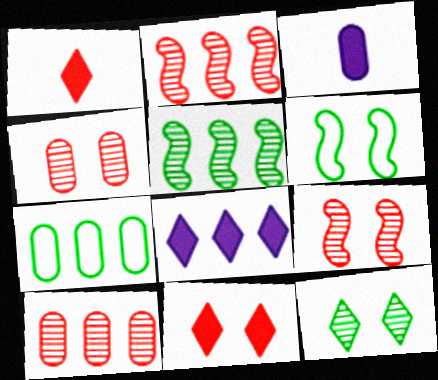[[2, 7, 8], 
[3, 4, 7]]